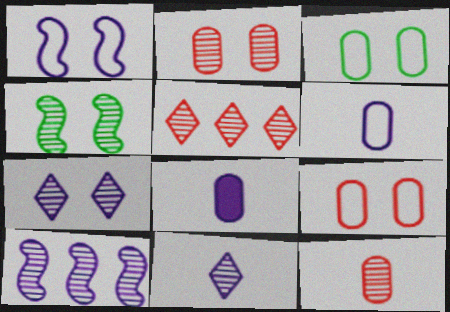[[2, 4, 7]]